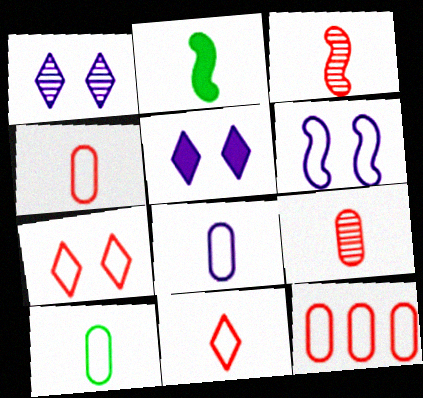[[1, 2, 12], 
[4, 8, 10]]